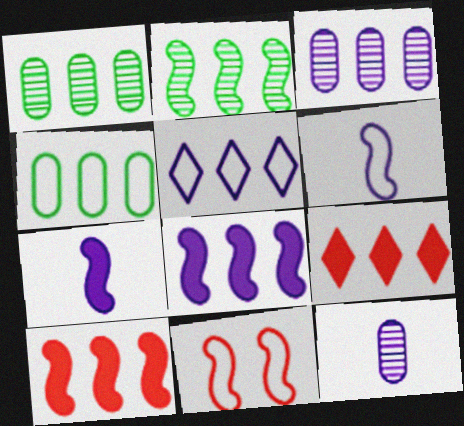[[1, 5, 10], 
[2, 7, 11], 
[3, 5, 8]]